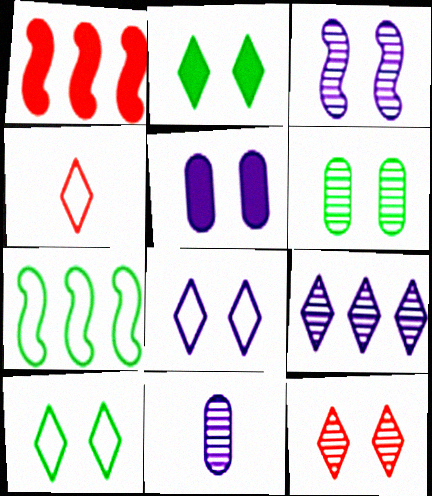[[1, 10, 11], 
[2, 4, 9], 
[2, 8, 12], 
[3, 5, 8], 
[3, 6, 12], 
[3, 9, 11]]